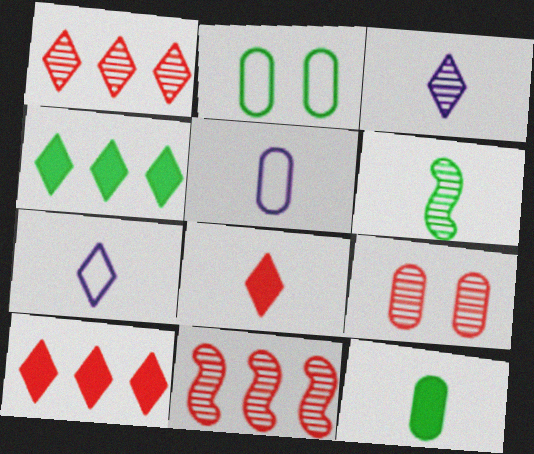[[2, 4, 6], 
[5, 6, 8]]